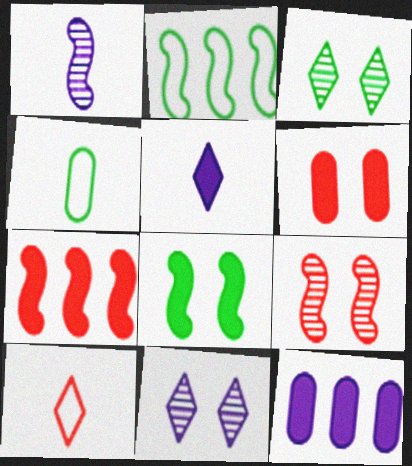[[4, 7, 11]]